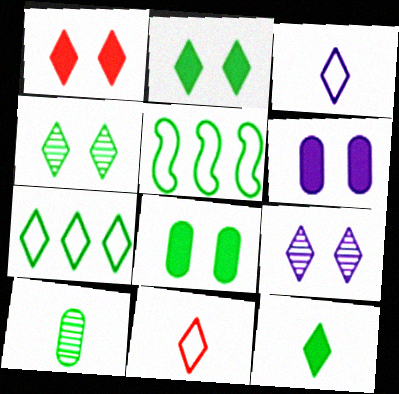[[2, 5, 10], 
[4, 7, 12]]